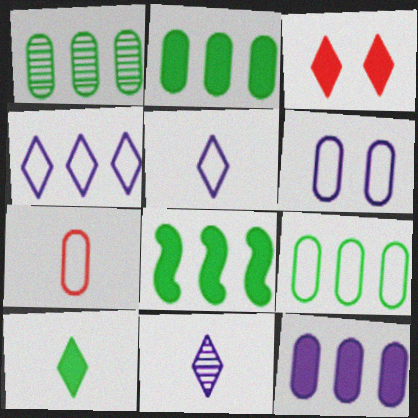[[1, 2, 9], 
[6, 7, 9]]